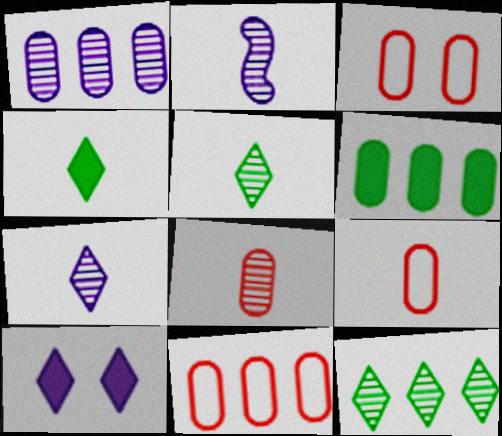[[1, 6, 11], 
[2, 4, 9], 
[2, 5, 8], 
[3, 9, 11]]